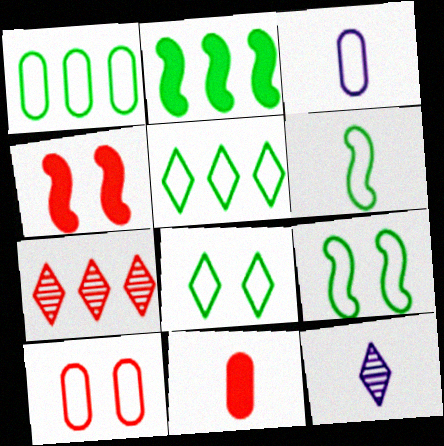[[1, 3, 10], 
[1, 4, 12], 
[1, 6, 8], 
[2, 10, 12], 
[6, 11, 12]]